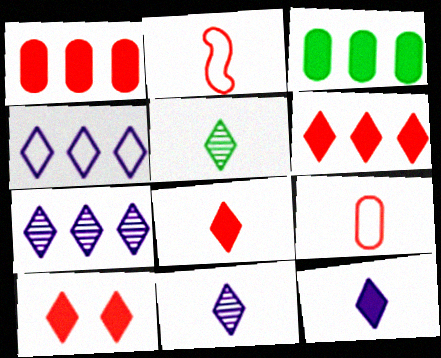[[4, 5, 10], 
[6, 8, 10]]